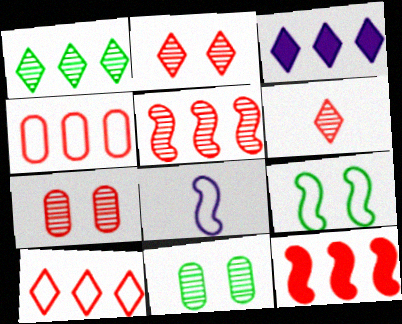[[1, 3, 10], 
[5, 6, 7]]